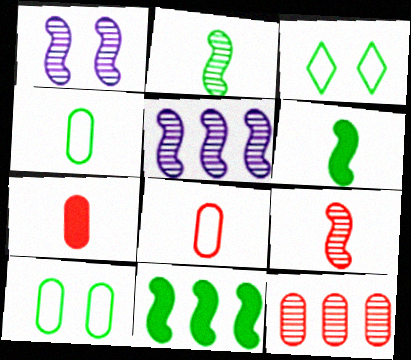[[3, 5, 7]]